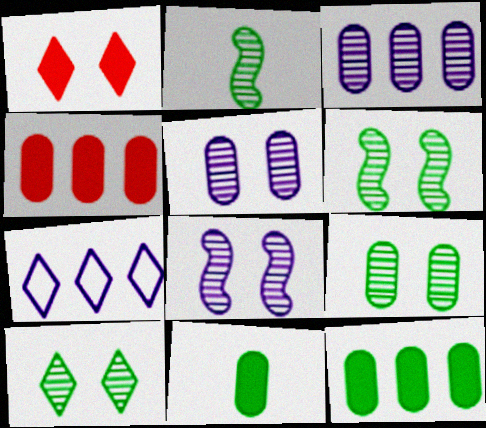[[6, 9, 10]]